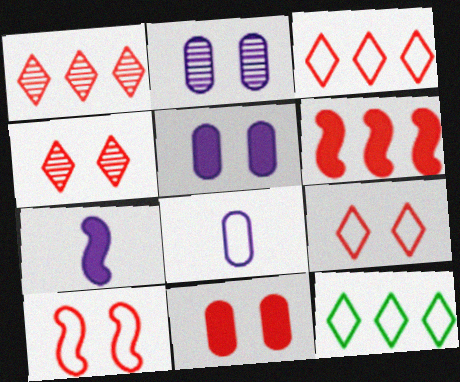[[4, 10, 11], 
[8, 10, 12]]